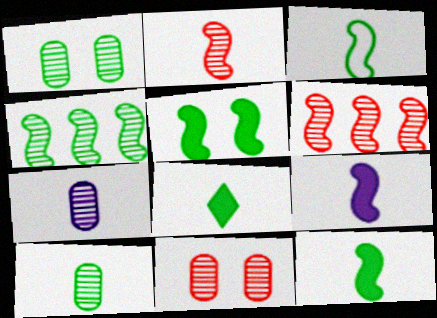[[2, 3, 9], 
[3, 4, 5], 
[3, 8, 10]]